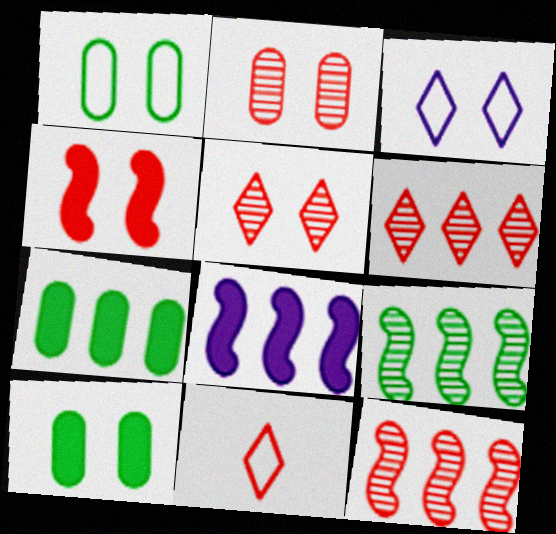[]